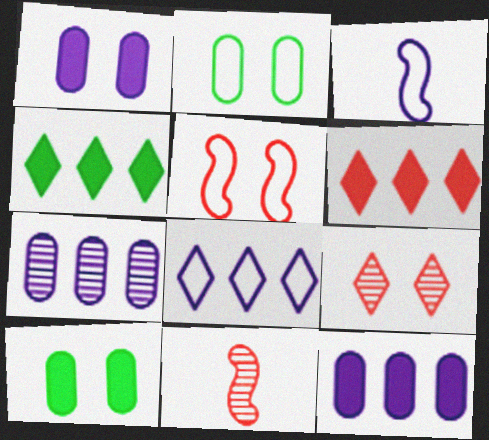[[8, 10, 11]]